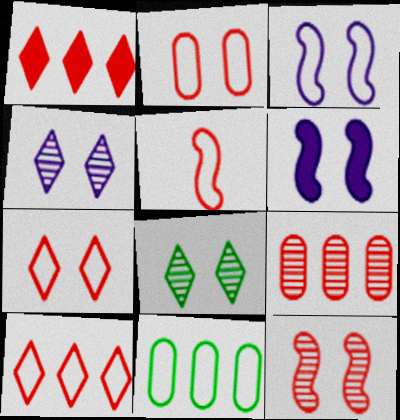[[2, 5, 10], 
[2, 6, 8]]